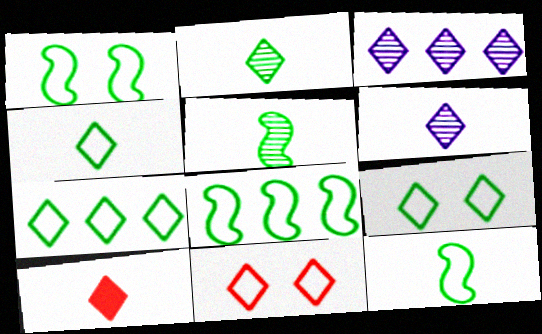[[1, 8, 12], 
[3, 9, 10], 
[4, 6, 10], 
[4, 7, 9]]